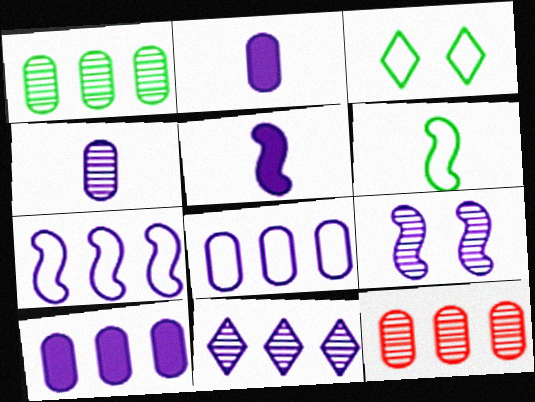[[3, 5, 12], 
[4, 9, 11], 
[5, 7, 9], 
[7, 10, 11]]